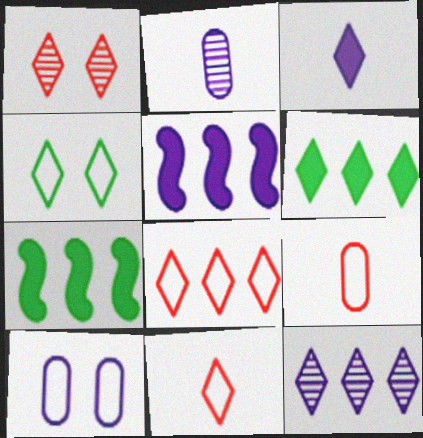[[6, 8, 12]]